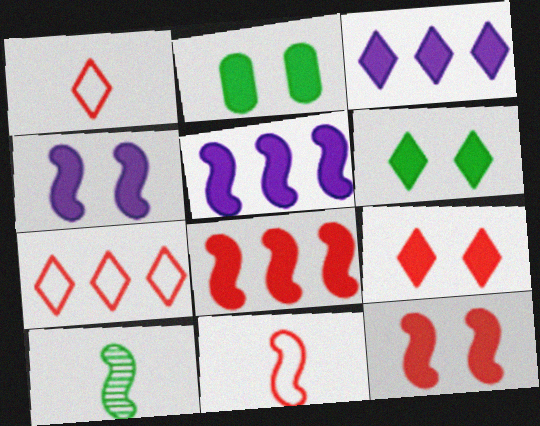[[2, 4, 9]]